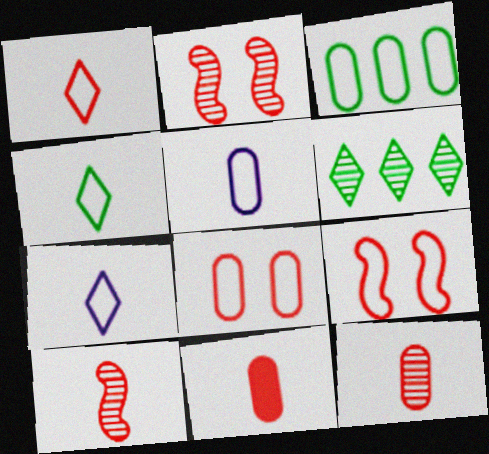[[1, 4, 7], 
[1, 10, 11], 
[3, 5, 8], 
[3, 7, 9]]